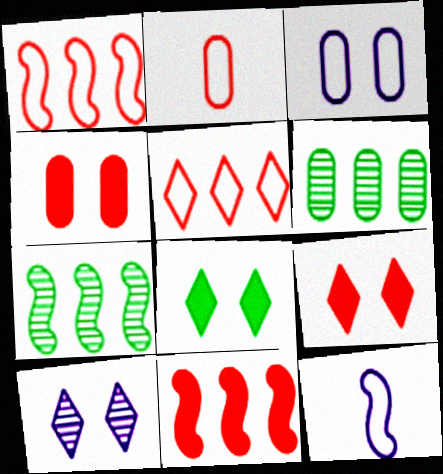[[6, 9, 12]]